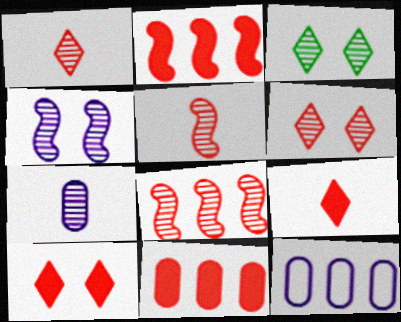[[3, 7, 8]]